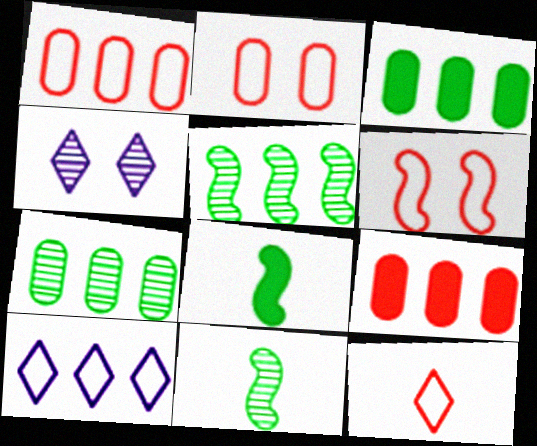[[1, 4, 8], 
[1, 6, 12], 
[5, 9, 10]]